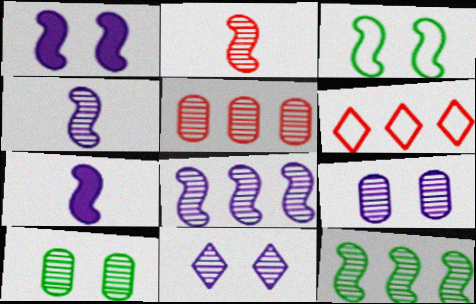[[6, 7, 10]]